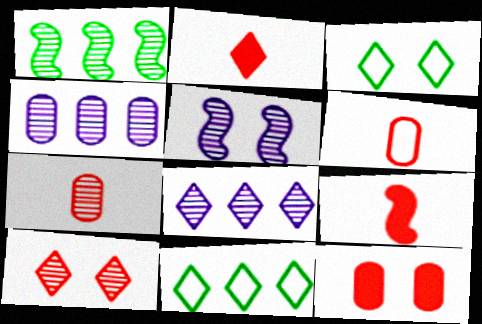[[2, 3, 8], 
[3, 4, 9], 
[3, 5, 12]]